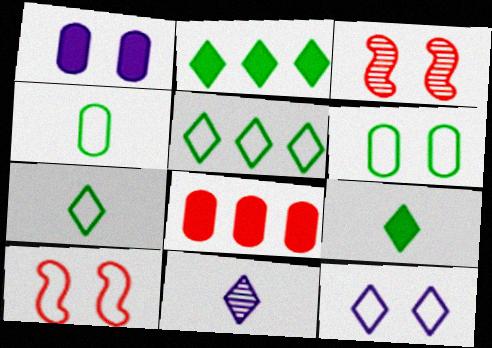[[6, 10, 12]]